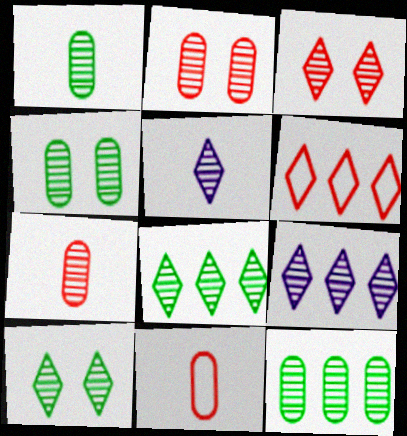[[1, 4, 12], 
[3, 5, 8]]